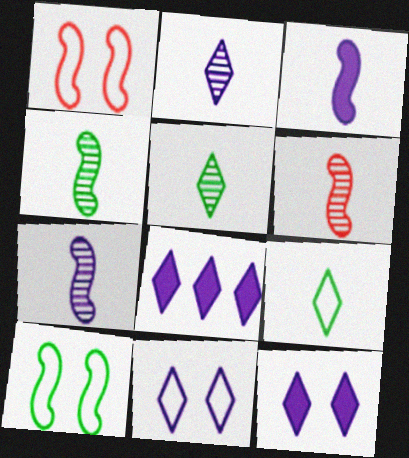[[2, 8, 11], 
[4, 6, 7]]